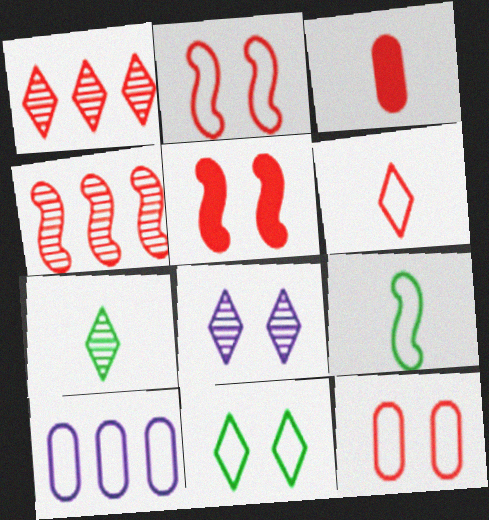[[1, 2, 3], 
[1, 7, 8], 
[5, 7, 10]]